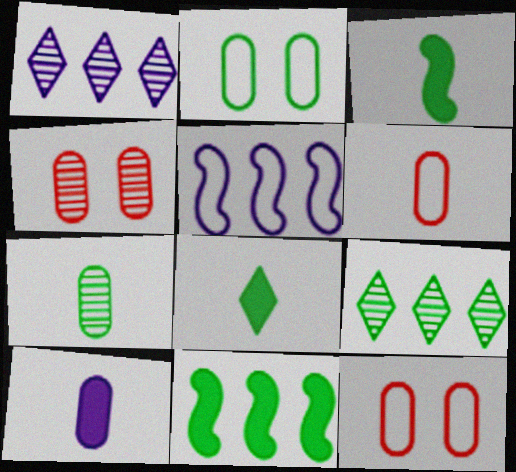[[1, 3, 12], 
[2, 3, 9], 
[4, 5, 8], 
[6, 7, 10]]